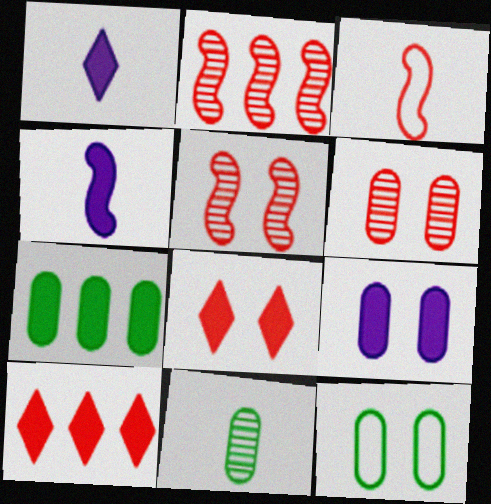[[1, 2, 12], 
[1, 3, 11], 
[3, 6, 10], 
[4, 7, 8], 
[6, 9, 12], 
[7, 11, 12]]